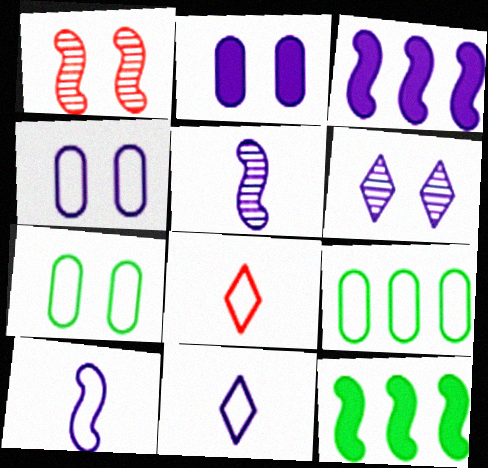[[1, 10, 12]]